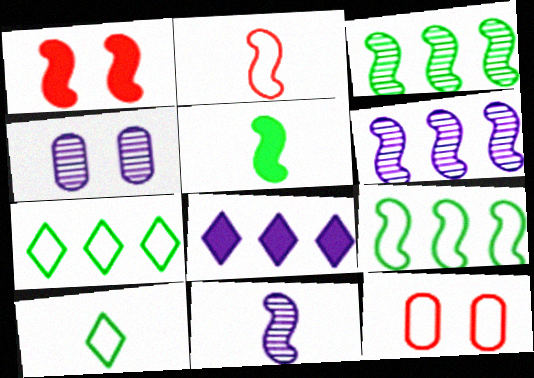[[1, 9, 11], 
[2, 5, 11]]